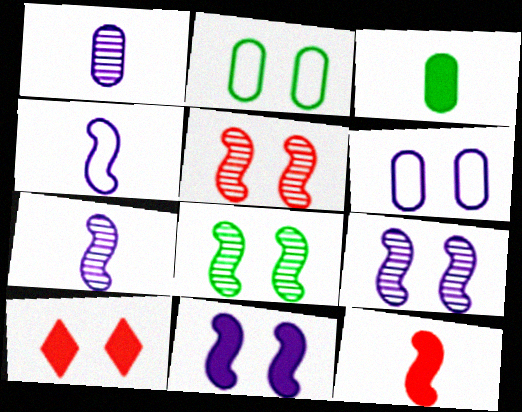[[2, 9, 10], 
[5, 8, 9], 
[6, 8, 10]]